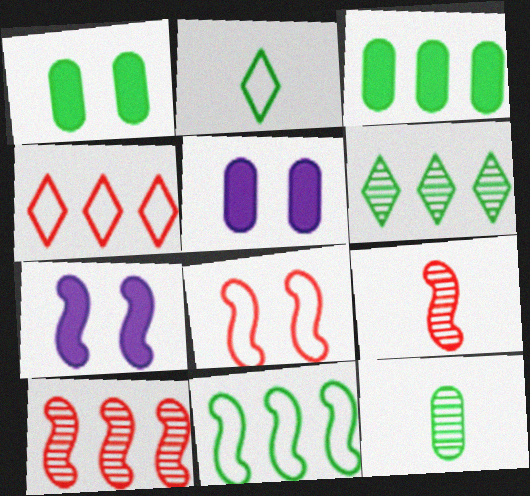[[2, 5, 10], 
[3, 6, 11], 
[4, 7, 12], 
[7, 9, 11]]